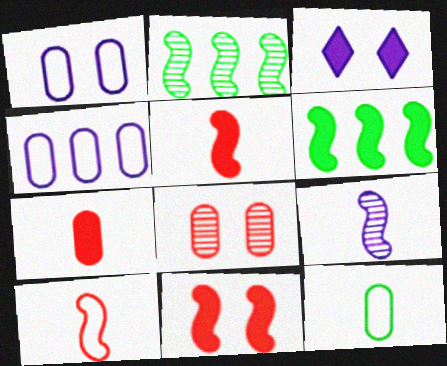[[3, 4, 9], 
[3, 6, 7]]